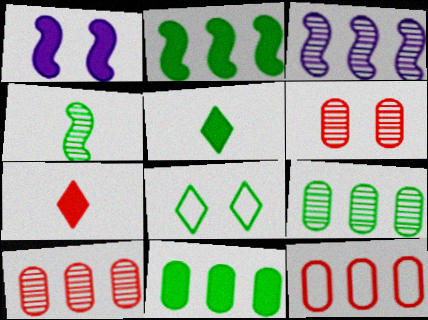[[1, 6, 8], 
[1, 7, 11], 
[4, 8, 11]]